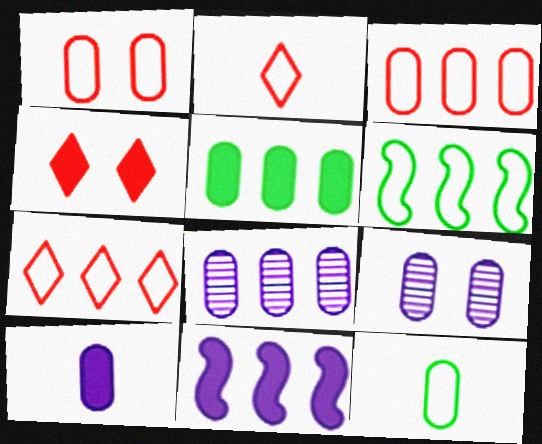[[3, 5, 8]]